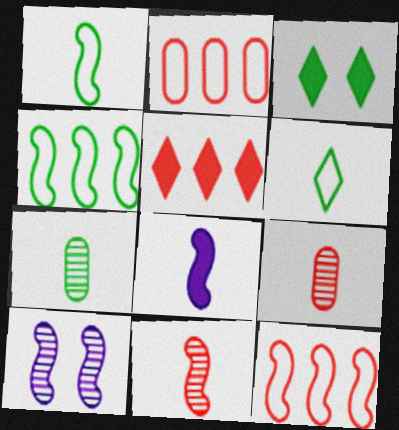[[1, 8, 11], 
[3, 4, 7], 
[6, 8, 9]]